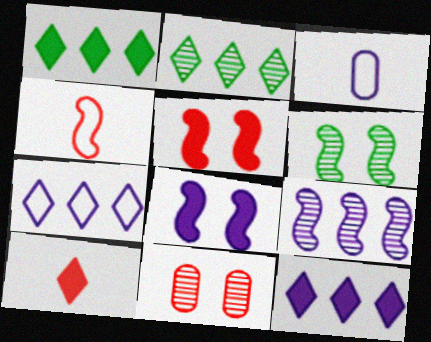[[2, 3, 5]]